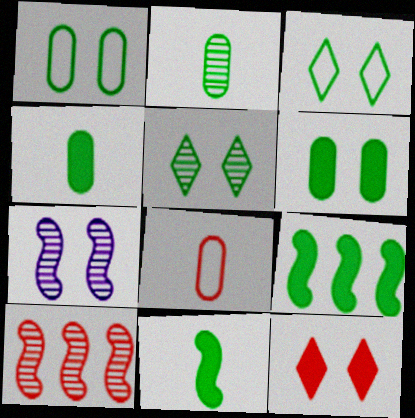[[1, 7, 12], 
[2, 3, 9], 
[8, 10, 12]]